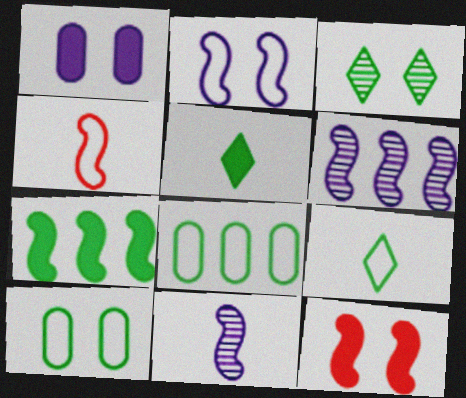[]